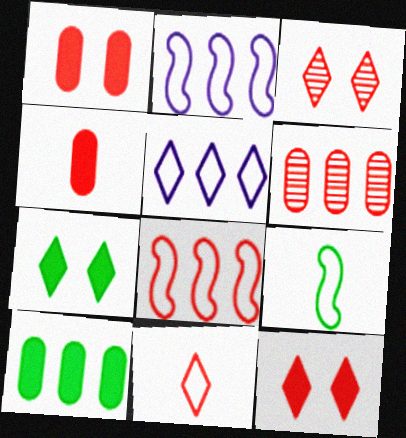[[3, 4, 8]]